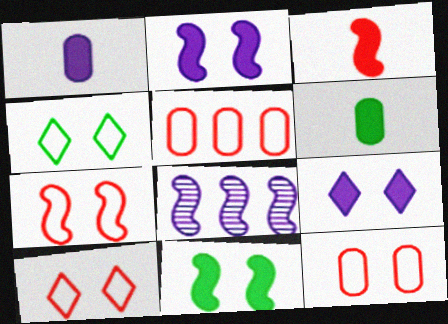[[6, 8, 10], 
[7, 10, 12]]